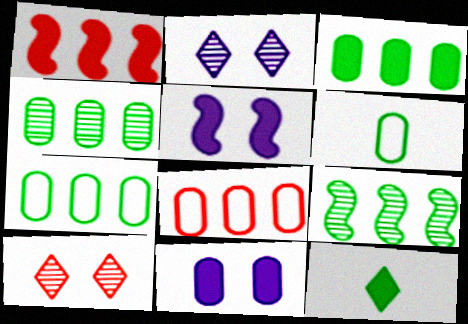[[1, 2, 6], 
[1, 11, 12], 
[3, 4, 7]]